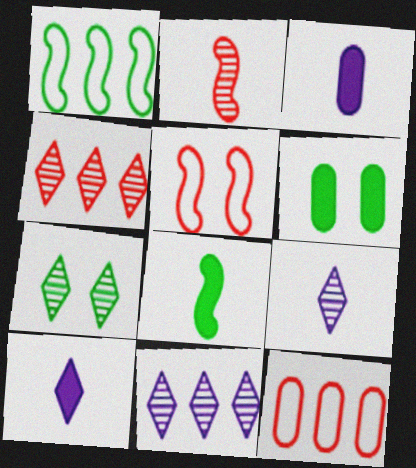[[4, 7, 9]]